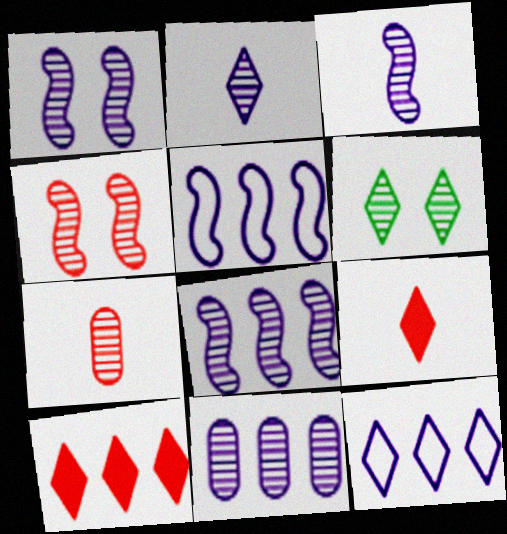[[1, 2, 11], 
[1, 3, 8], 
[6, 7, 8], 
[6, 9, 12]]